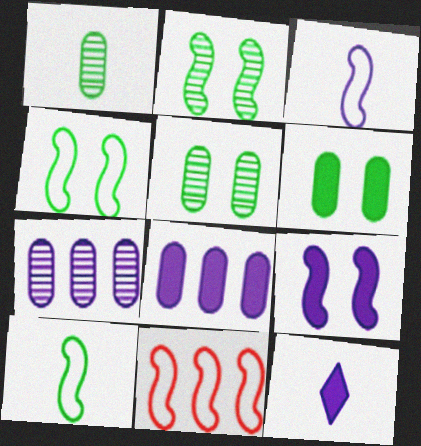[[3, 4, 11], 
[5, 11, 12], 
[8, 9, 12]]